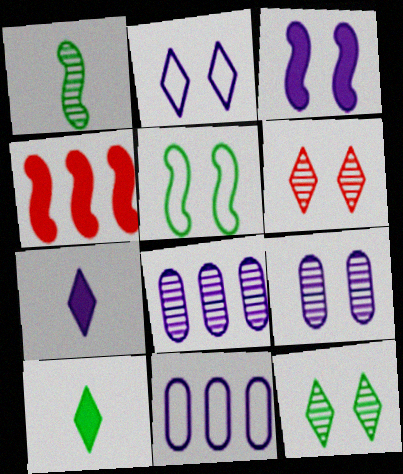[[1, 6, 8], 
[2, 3, 9]]